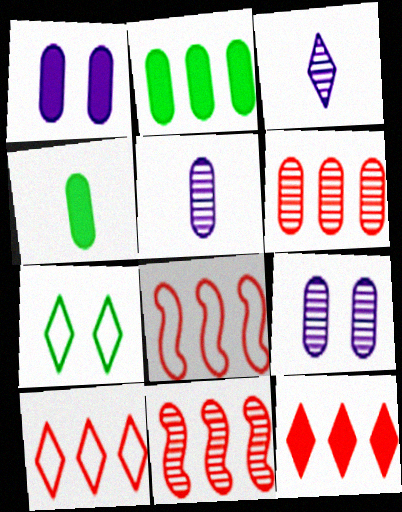[[3, 7, 12], 
[6, 8, 12]]